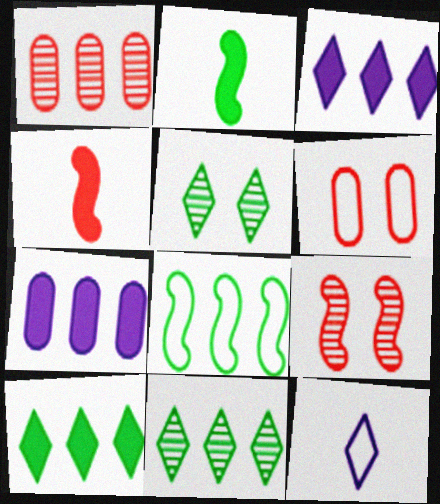[[1, 3, 8], 
[6, 8, 12]]